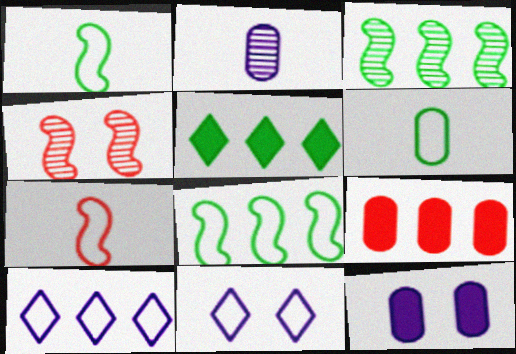[[3, 9, 10]]